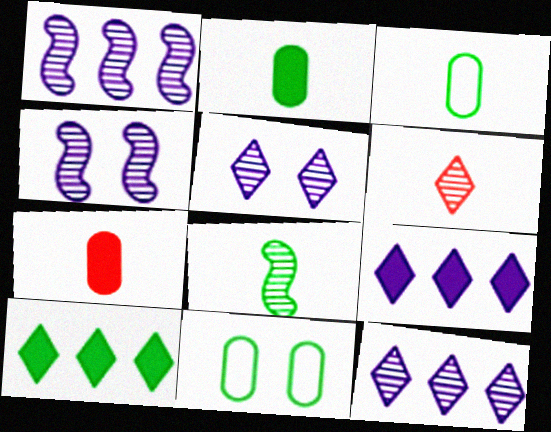[[8, 10, 11]]